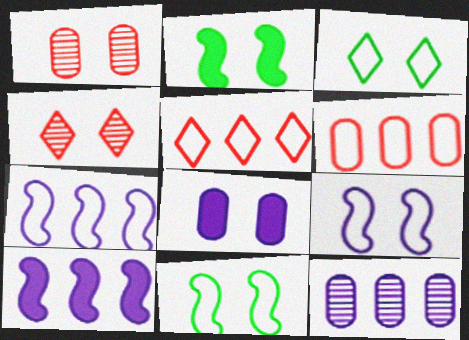[[4, 8, 11]]